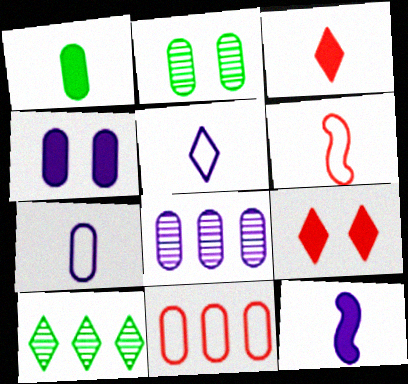[[1, 3, 12], 
[4, 6, 10], 
[4, 7, 8], 
[5, 9, 10]]